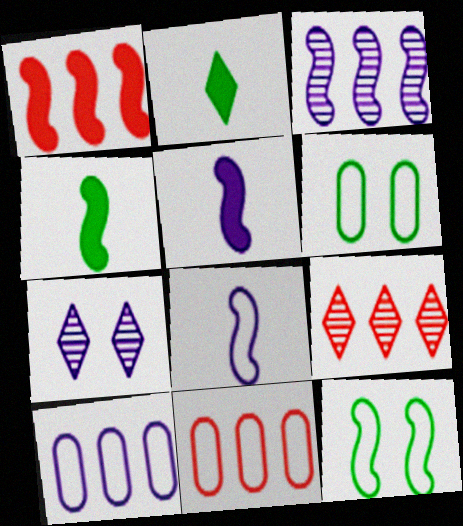[[1, 9, 11], 
[4, 7, 11], 
[5, 6, 9], 
[5, 7, 10]]